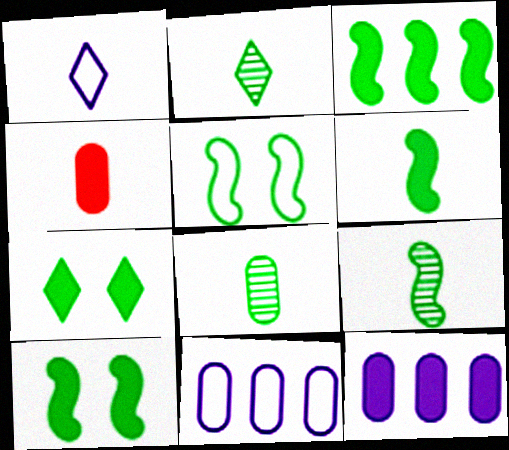[[1, 4, 9], 
[2, 8, 9], 
[3, 5, 9], 
[3, 6, 10]]